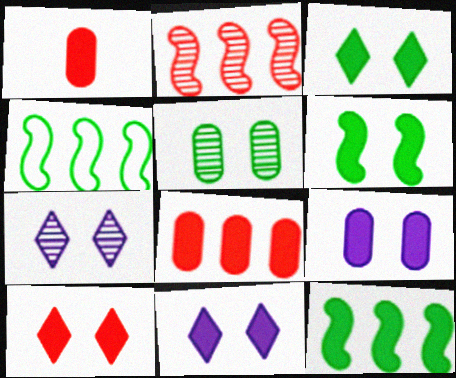[[1, 4, 7], 
[1, 11, 12], 
[3, 10, 11], 
[6, 9, 10]]